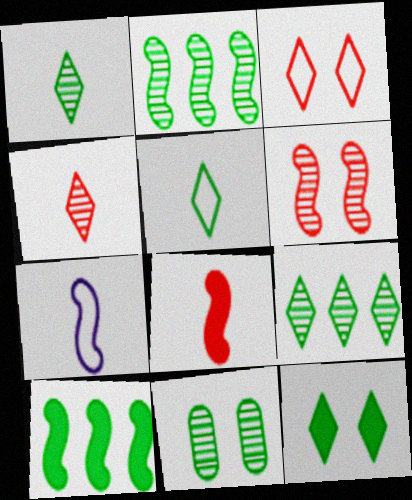[[1, 2, 11], 
[5, 9, 12], 
[5, 10, 11], 
[6, 7, 10]]